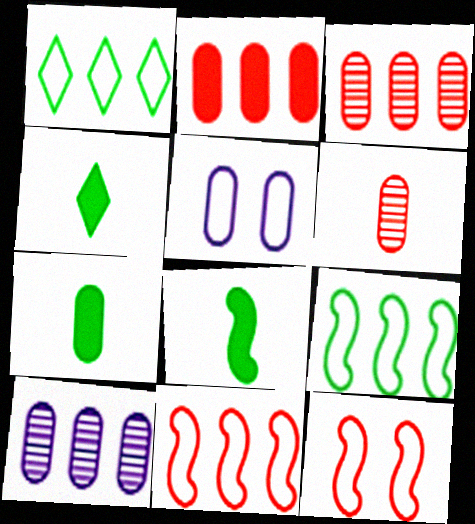[[3, 5, 7], 
[4, 7, 8], 
[4, 10, 12]]